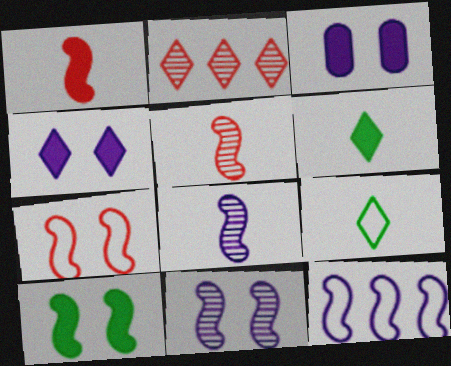[[2, 4, 9], 
[5, 10, 12], 
[7, 10, 11]]